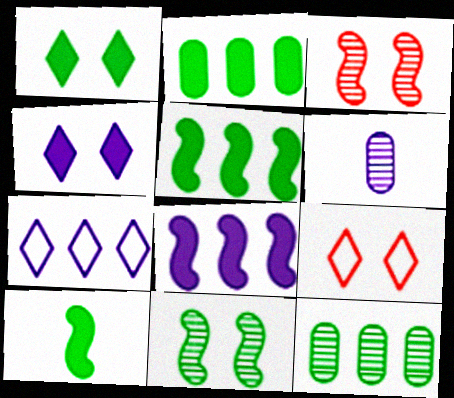[[1, 2, 10], 
[5, 6, 9]]